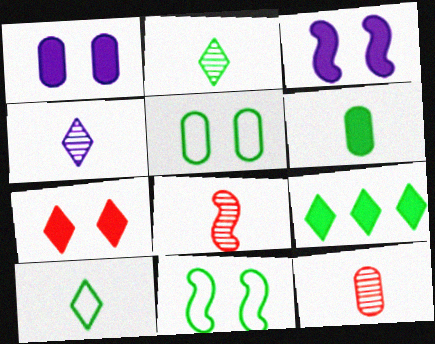[]